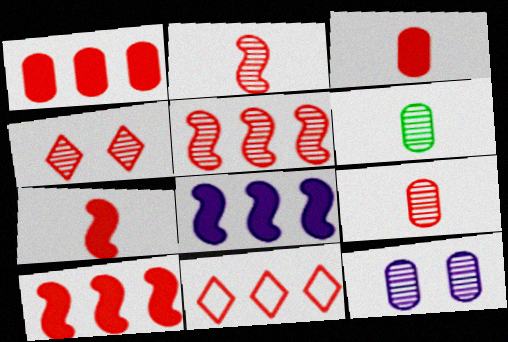[[1, 5, 11], 
[4, 5, 9]]